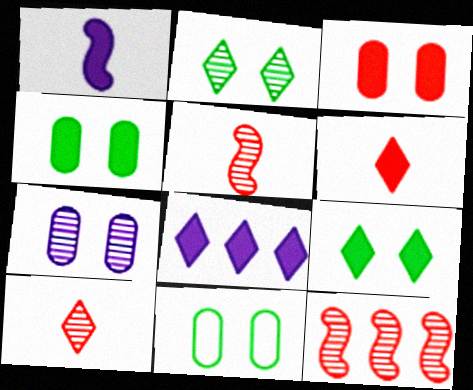[[3, 7, 11], 
[5, 8, 11], 
[6, 8, 9]]